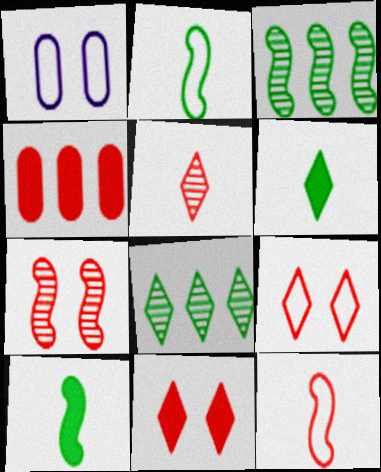[]